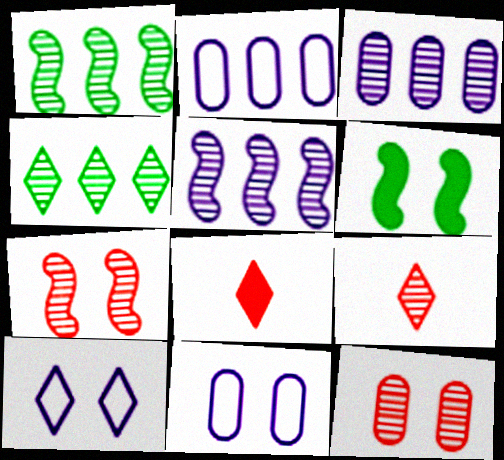[[1, 8, 11], 
[2, 6, 9], 
[4, 8, 10], 
[6, 10, 12]]